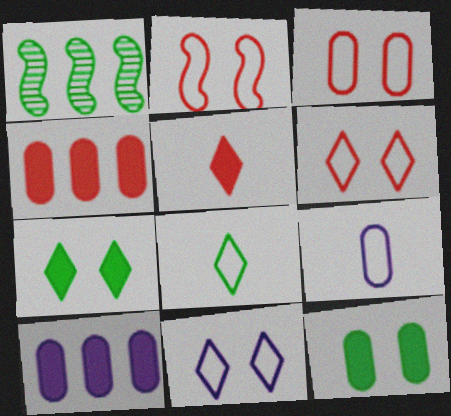[[1, 8, 12], 
[2, 3, 6]]